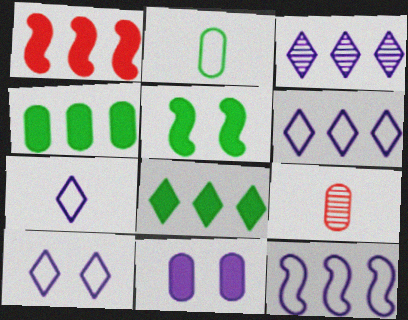[[5, 6, 9], 
[6, 7, 10]]